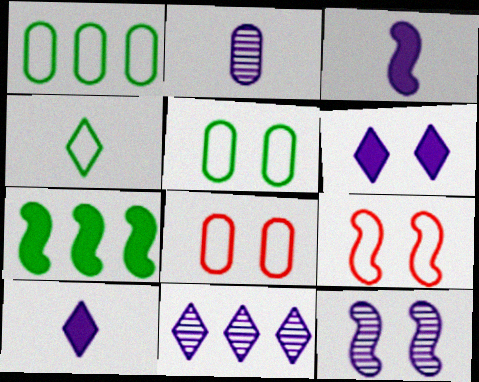[[2, 11, 12]]